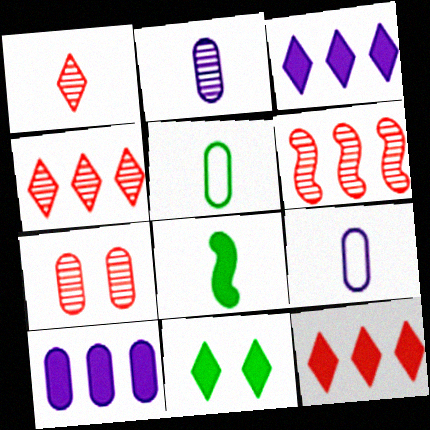[[1, 6, 7], 
[1, 8, 9], 
[5, 7, 10], 
[6, 9, 11]]